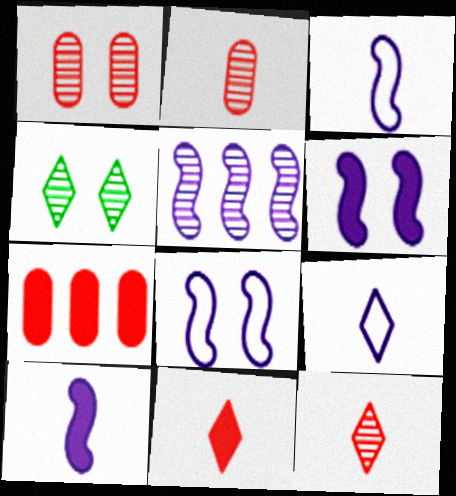[[2, 4, 5], 
[3, 4, 7], 
[3, 5, 6], 
[5, 8, 10]]